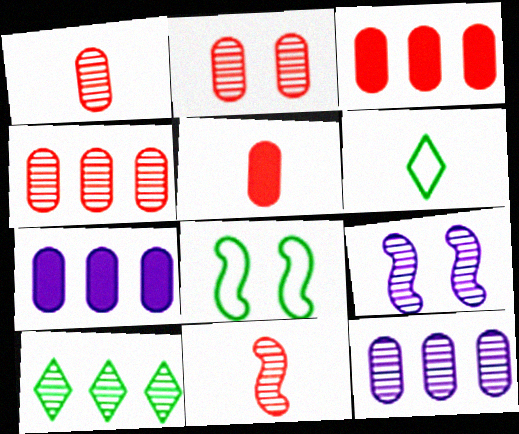[[1, 2, 4], 
[1, 9, 10], 
[3, 6, 9]]